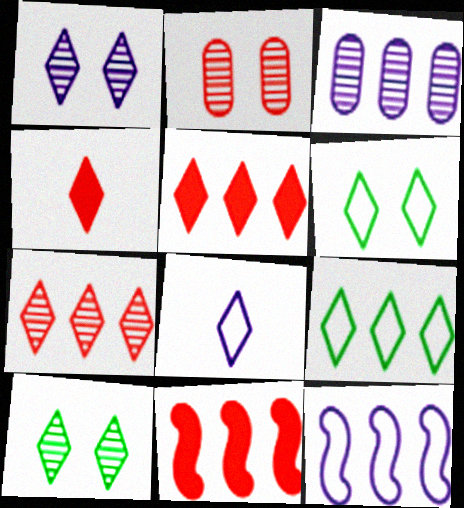[[1, 4, 9], 
[3, 9, 11], 
[5, 8, 10]]